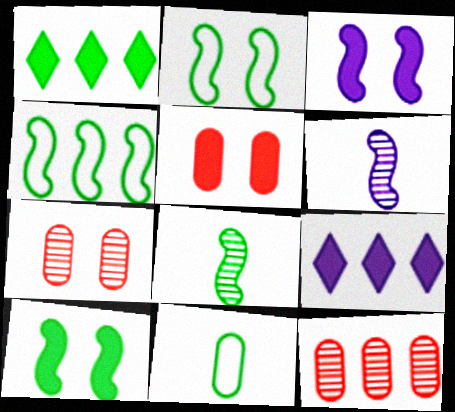[[4, 8, 10], 
[4, 9, 12]]